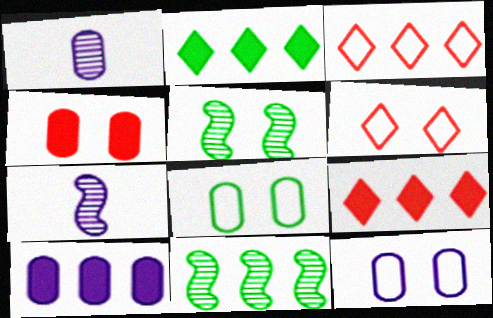[[1, 10, 12], 
[3, 10, 11], 
[7, 8, 9]]